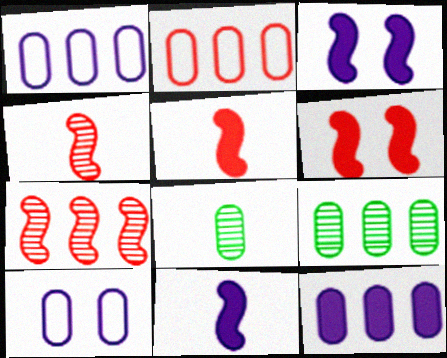[[2, 9, 12]]